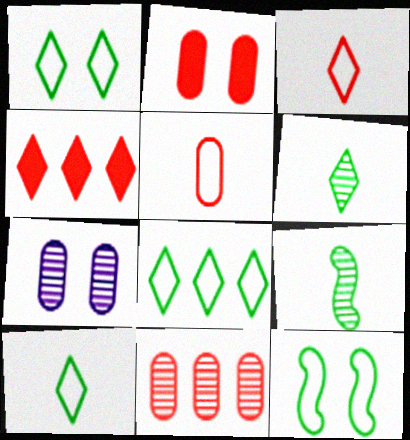[[1, 8, 10], 
[2, 5, 11]]